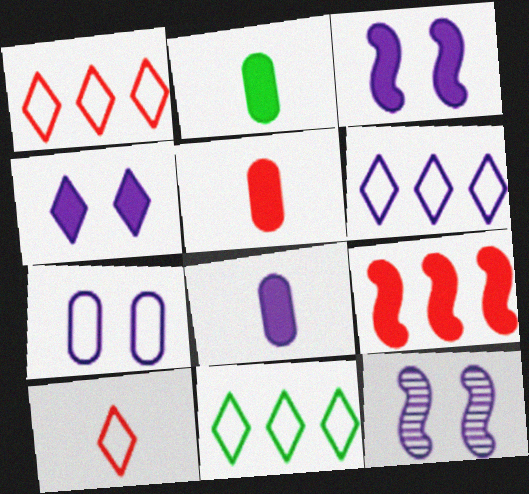[[1, 2, 12], 
[1, 6, 11], 
[2, 4, 9], 
[2, 5, 8], 
[4, 7, 12], 
[5, 11, 12], 
[6, 8, 12]]